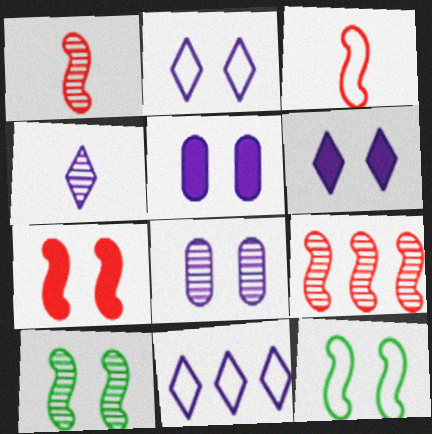[[3, 7, 9], 
[4, 6, 11]]